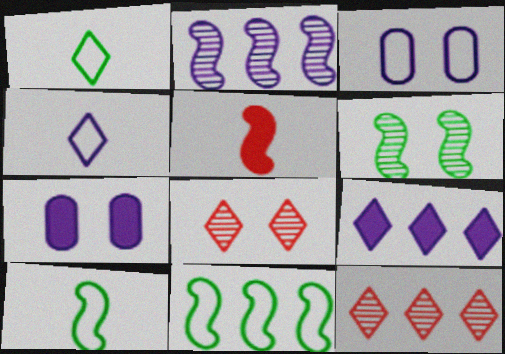[[1, 8, 9], 
[2, 4, 7], 
[7, 10, 12]]